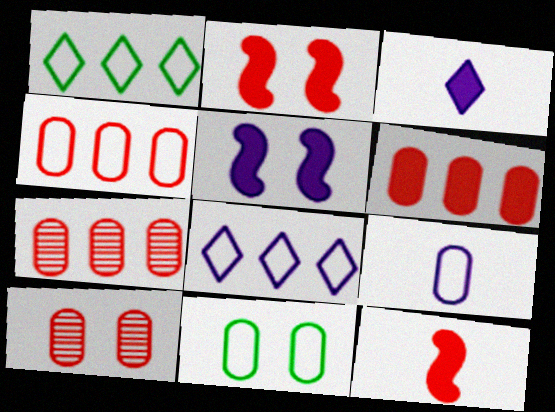[[4, 6, 7], 
[4, 9, 11]]